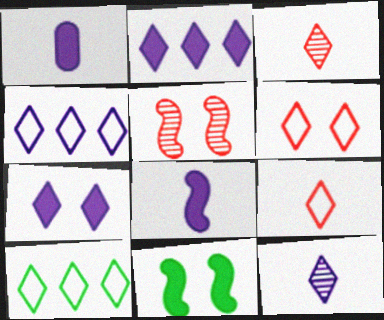[[1, 5, 10], 
[3, 7, 10], 
[4, 7, 12]]